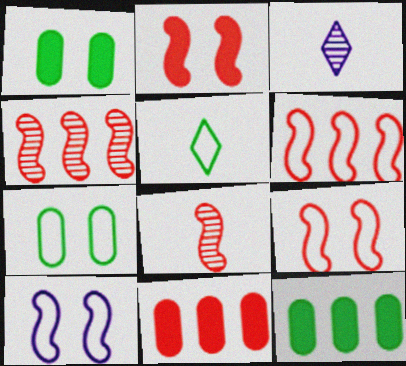[[1, 3, 6], 
[2, 6, 8], 
[3, 9, 12]]